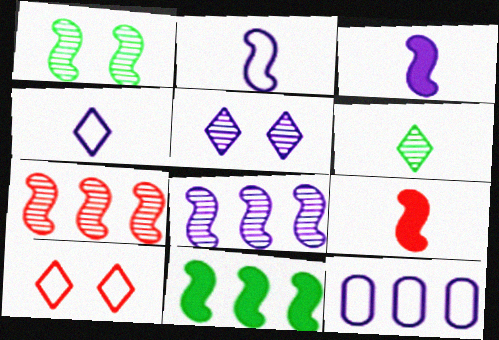[[3, 5, 12]]